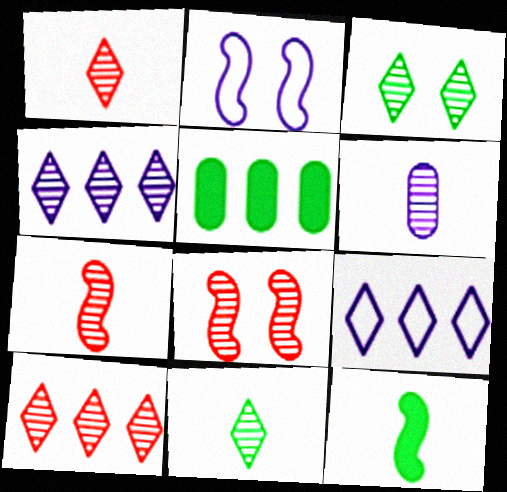[[1, 2, 5], 
[1, 3, 4], 
[6, 7, 11]]